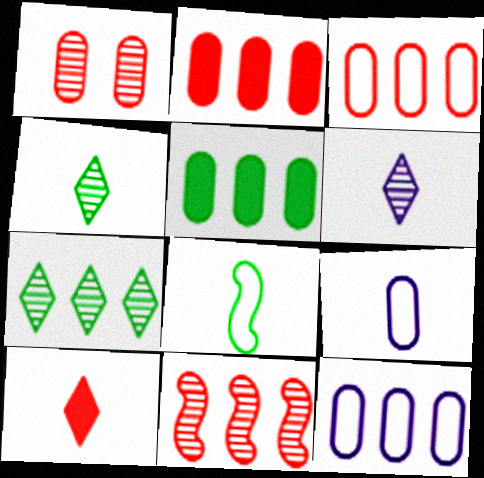[[1, 5, 9]]